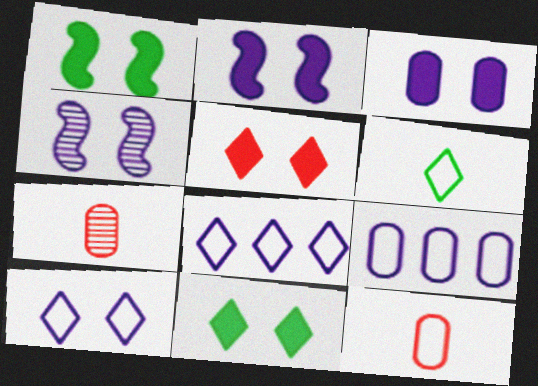[[1, 3, 5], 
[1, 7, 8], 
[3, 4, 10]]